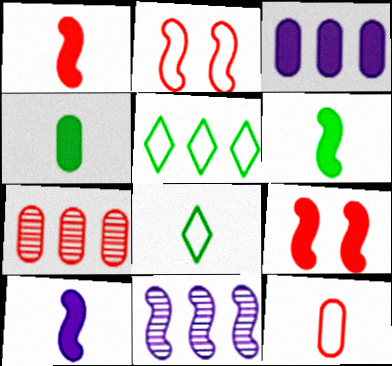[[1, 6, 10], 
[2, 6, 11]]